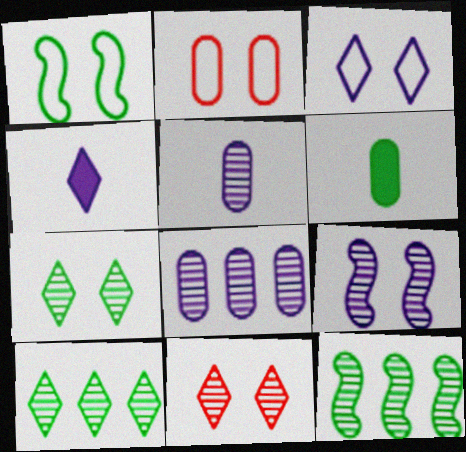[[1, 2, 3], 
[1, 6, 10], 
[2, 4, 12], 
[2, 6, 8], 
[5, 11, 12]]